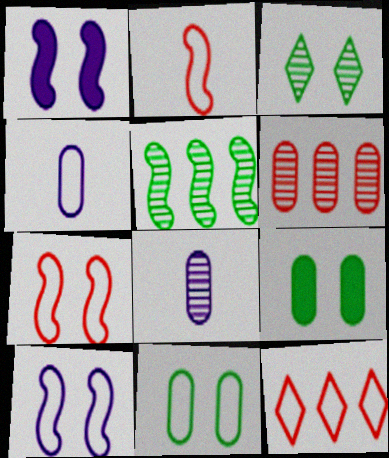[[1, 2, 5], 
[4, 6, 9]]